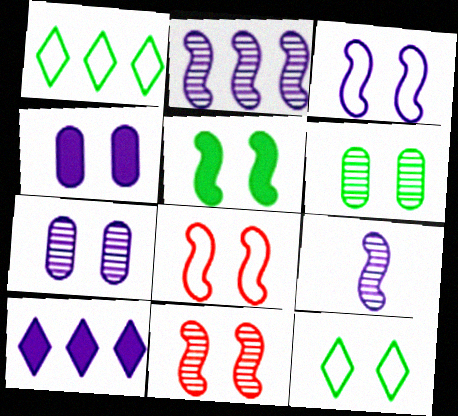[[3, 5, 11], 
[4, 11, 12], 
[5, 6, 12]]